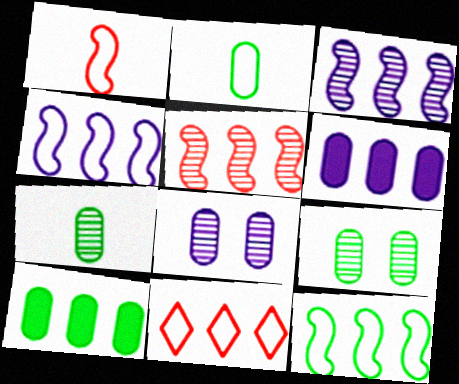[[2, 9, 10], 
[3, 10, 11]]